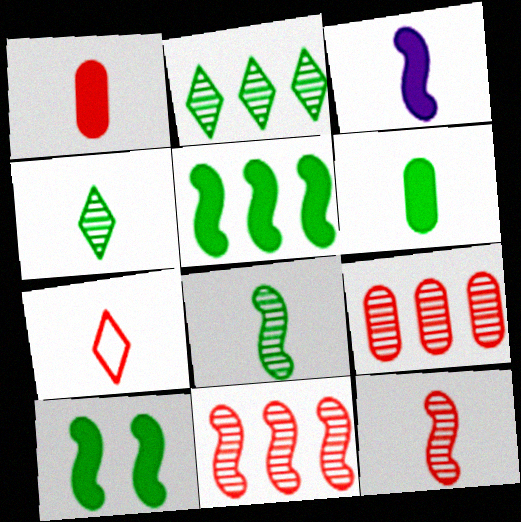[[1, 7, 12]]